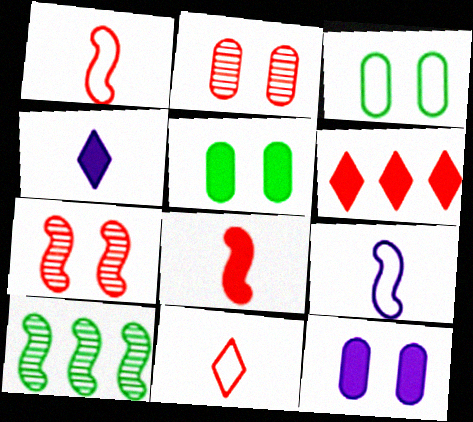[[1, 2, 6], 
[2, 3, 12], 
[10, 11, 12]]